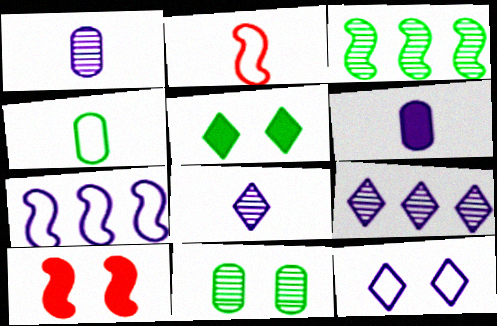[[3, 4, 5], 
[4, 9, 10], 
[10, 11, 12]]